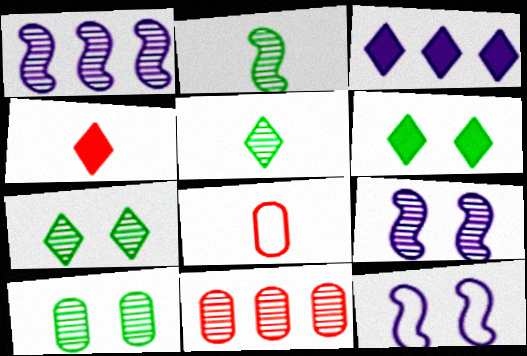[[1, 6, 8], 
[3, 4, 6], 
[5, 9, 11]]